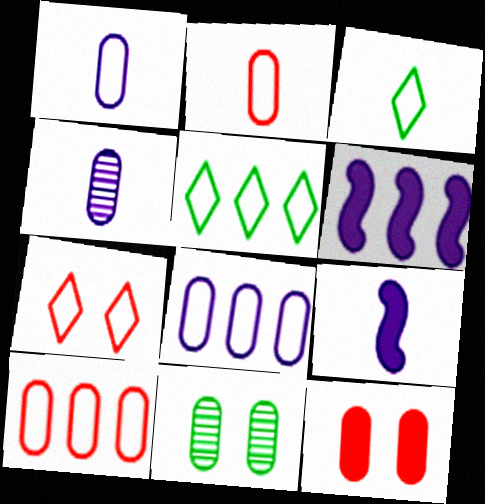[]